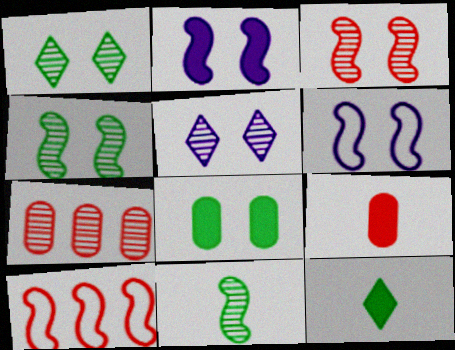[[2, 10, 11], 
[5, 7, 11], 
[6, 7, 12]]